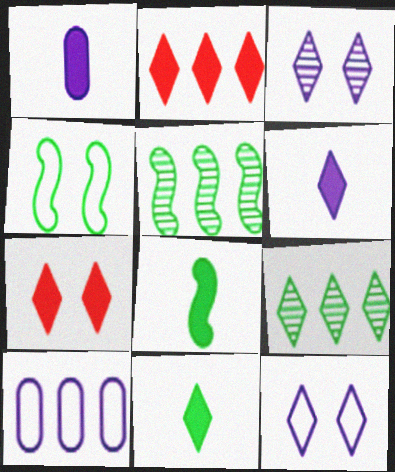[[2, 5, 10], 
[4, 5, 8]]